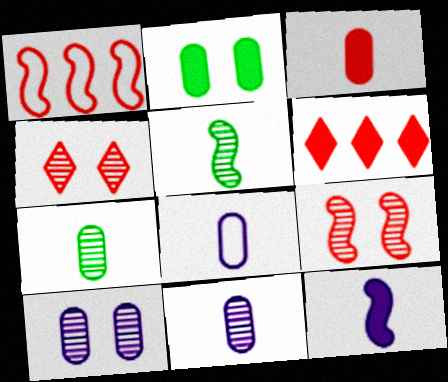[[1, 3, 4], 
[2, 6, 12], 
[3, 7, 8]]